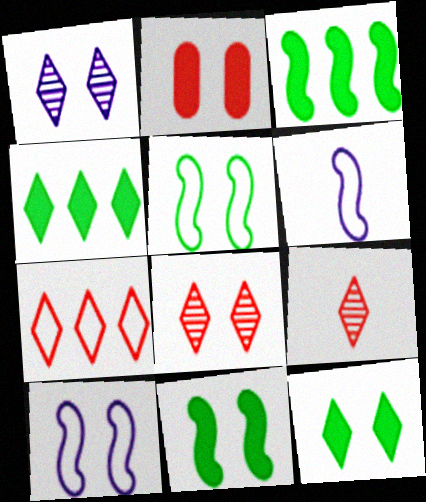[[1, 2, 5]]